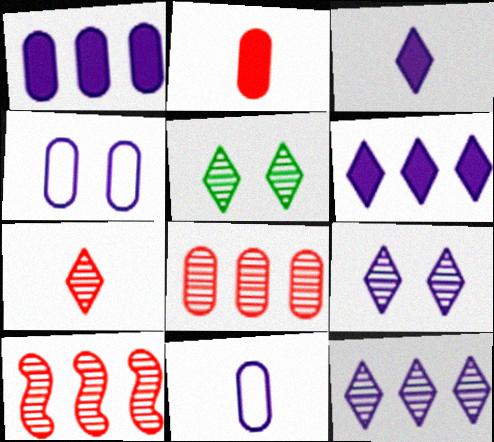[[5, 7, 12]]